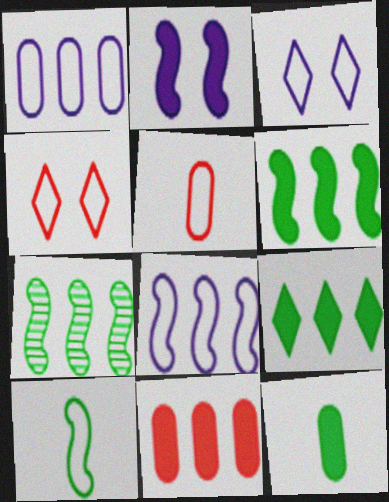[[1, 4, 10]]